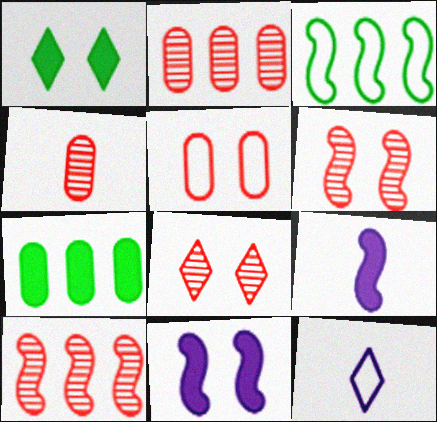[[3, 5, 12], 
[3, 6, 9], 
[4, 8, 10], 
[6, 7, 12]]